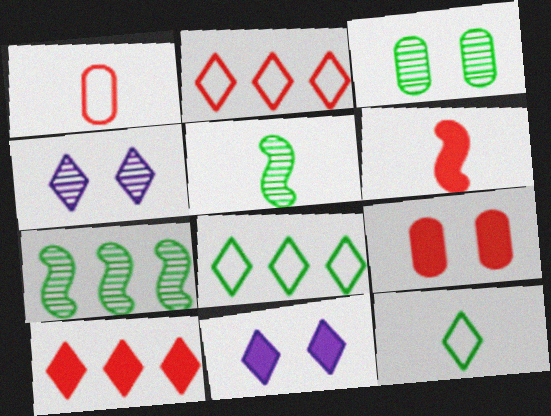[[1, 7, 11], 
[4, 10, 12], 
[6, 9, 10]]